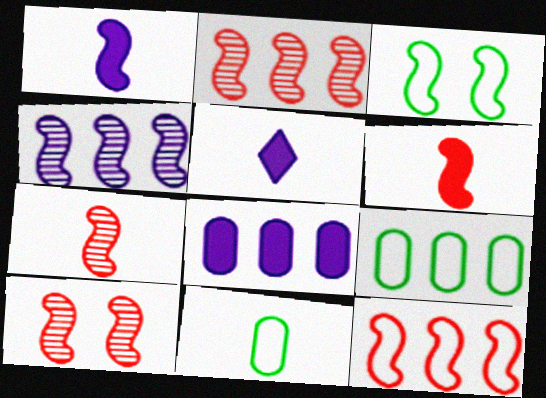[[1, 2, 3], 
[2, 7, 10], 
[3, 4, 6], 
[5, 7, 11], 
[5, 9, 10], 
[6, 10, 12]]